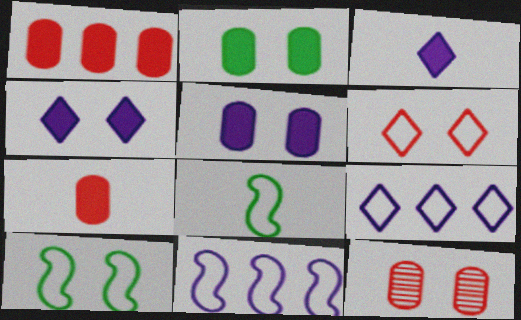[[4, 10, 12]]